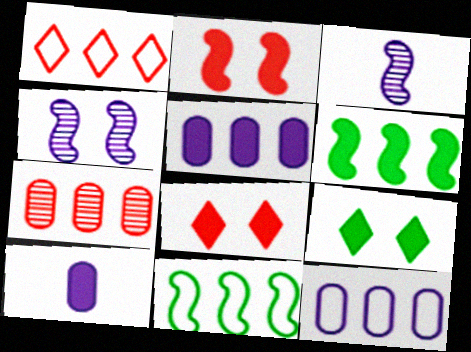[[1, 11, 12], 
[2, 3, 11], 
[6, 8, 10]]